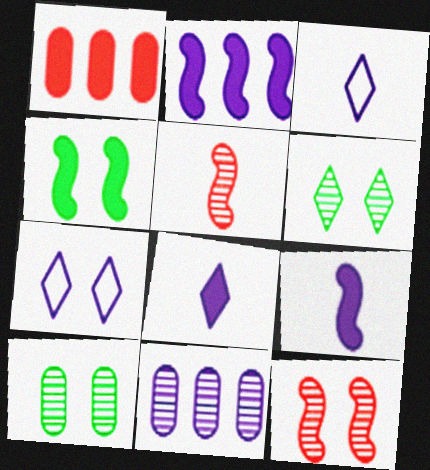[[1, 4, 8], 
[5, 6, 11], 
[7, 9, 11]]